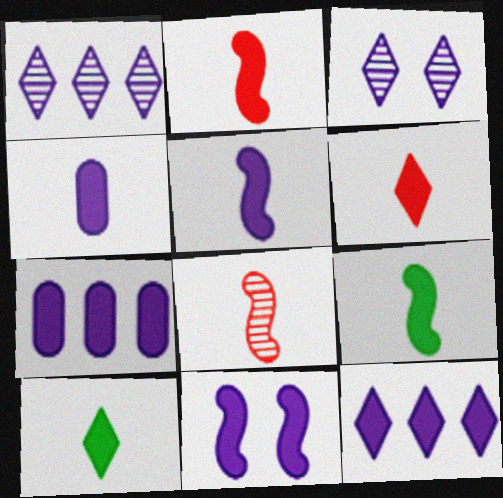[[2, 4, 10], 
[2, 5, 9], 
[4, 6, 9], 
[4, 11, 12]]